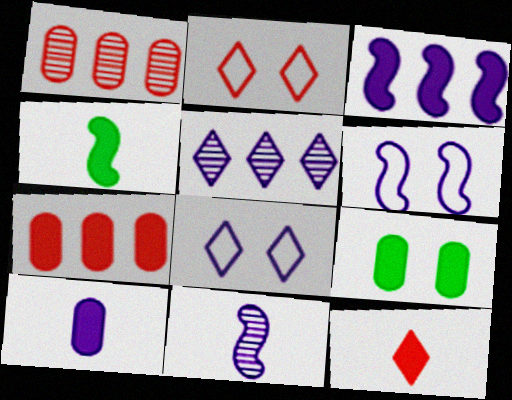[[1, 4, 8], 
[3, 6, 11], 
[3, 9, 12], 
[4, 10, 12], 
[5, 6, 10], 
[7, 9, 10]]